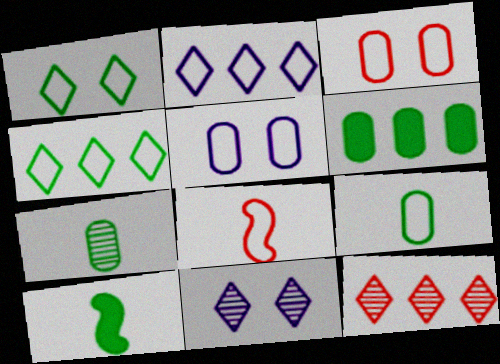[[4, 5, 8], 
[5, 10, 12], 
[6, 8, 11]]